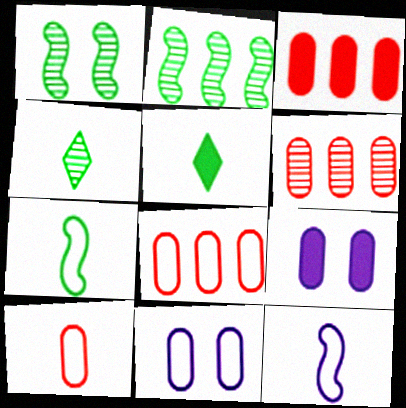[[3, 6, 8]]